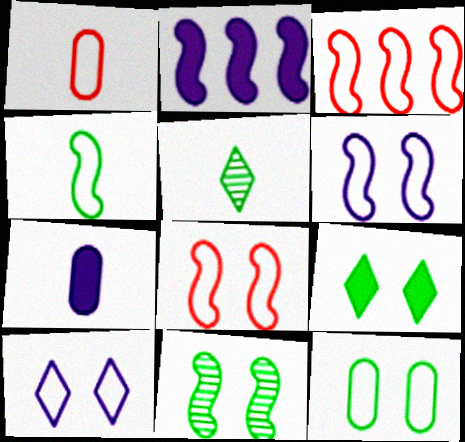[[3, 4, 6], 
[8, 10, 12], 
[9, 11, 12]]